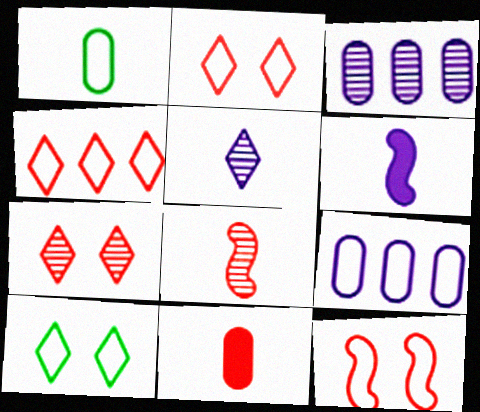[]